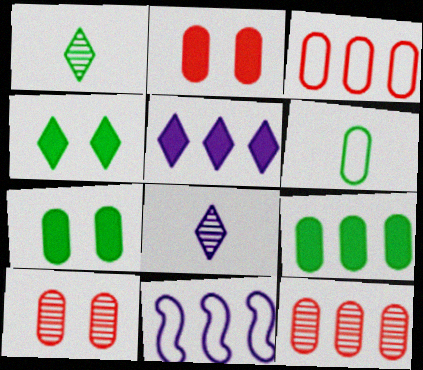[[1, 2, 11]]